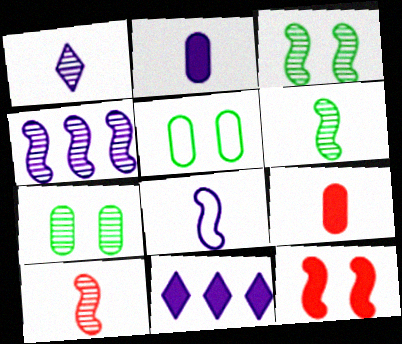[[1, 2, 8], 
[3, 4, 10], 
[5, 10, 11]]